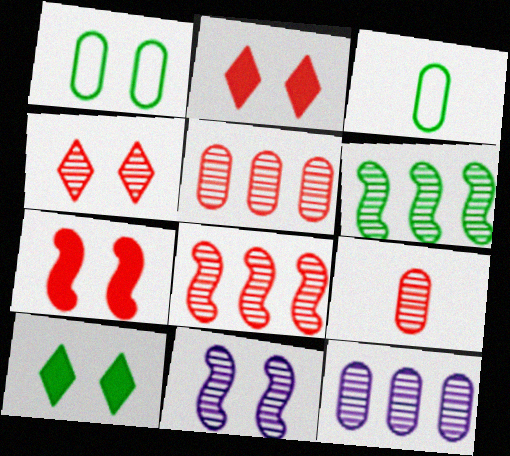[[1, 2, 11], 
[3, 6, 10], 
[4, 8, 9]]